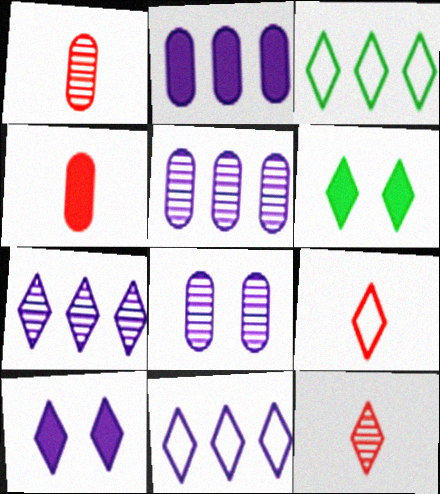[[3, 10, 12], 
[6, 7, 9], 
[6, 11, 12]]